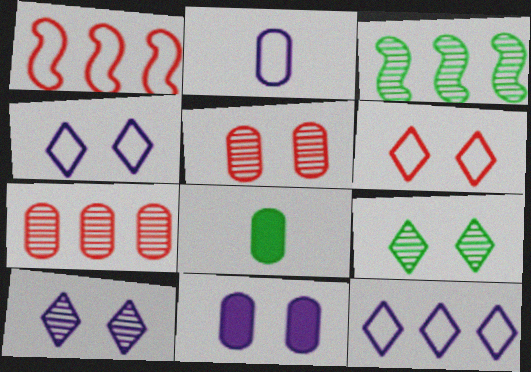[[1, 8, 10]]